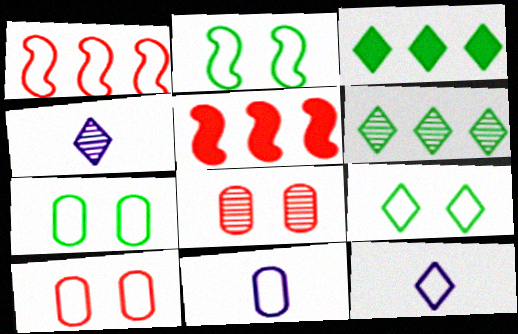[[1, 7, 12], 
[1, 9, 11], 
[2, 7, 9], 
[4, 5, 7]]